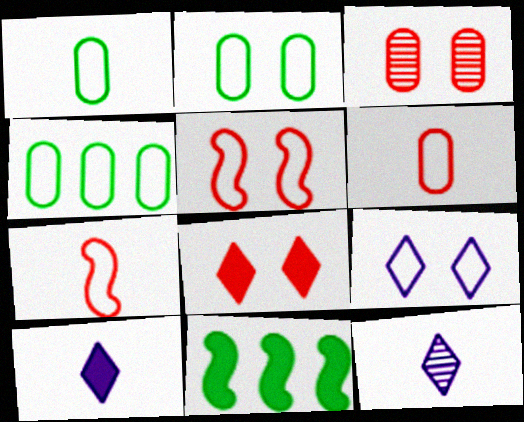[[1, 2, 4], 
[2, 5, 9], 
[3, 5, 8], 
[4, 7, 9]]